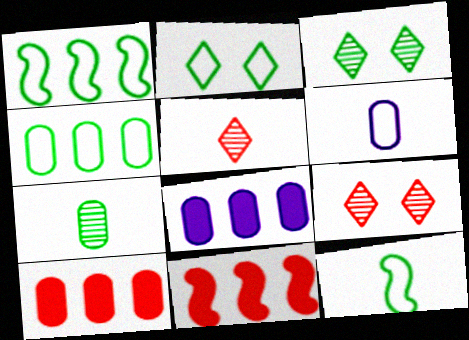[[2, 4, 12], 
[3, 6, 11], 
[8, 9, 12]]